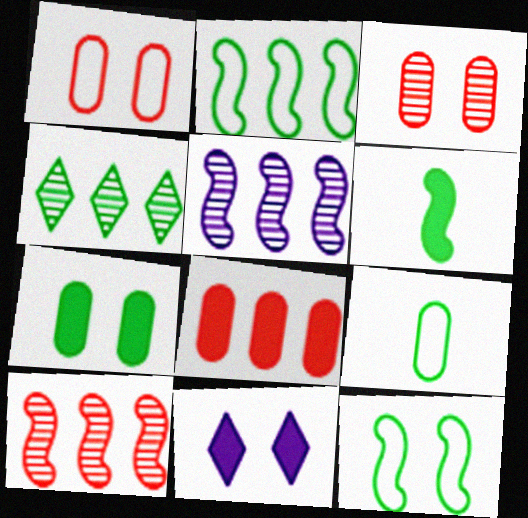[[3, 11, 12], 
[6, 8, 11], 
[9, 10, 11]]